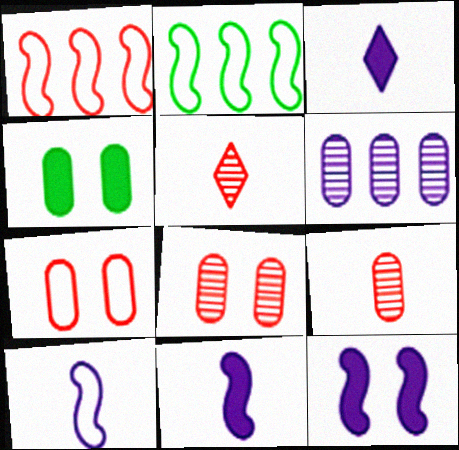[[2, 3, 8]]